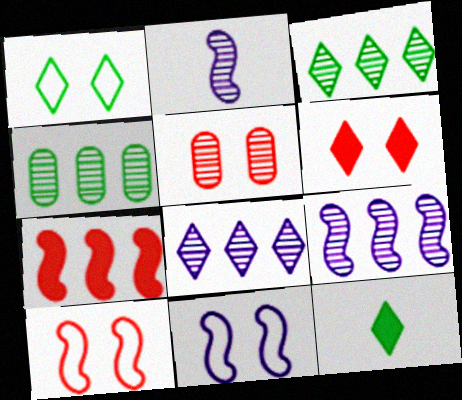[[1, 3, 12], 
[2, 3, 5], 
[5, 6, 10]]